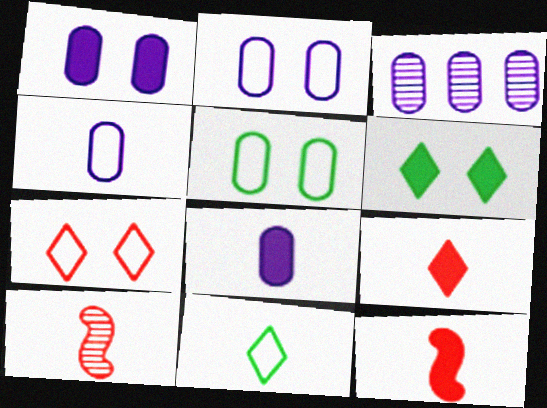[[1, 3, 4], 
[2, 3, 8], 
[8, 10, 11]]